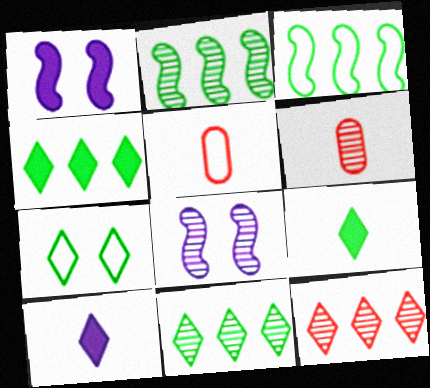[[1, 5, 11], 
[4, 5, 8], 
[6, 8, 11], 
[7, 9, 11], 
[7, 10, 12]]